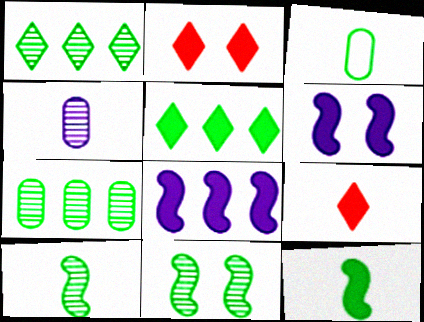[[3, 5, 11]]